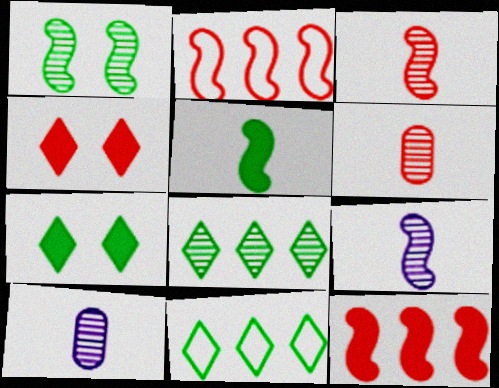[[2, 4, 6], 
[2, 7, 10]]